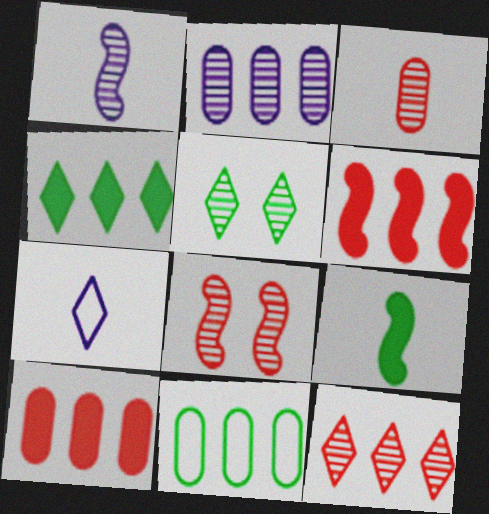[[2, 10, 11], 
[3, 7, 9], 
[3, 8, 12], 
[5, 9, 11]]